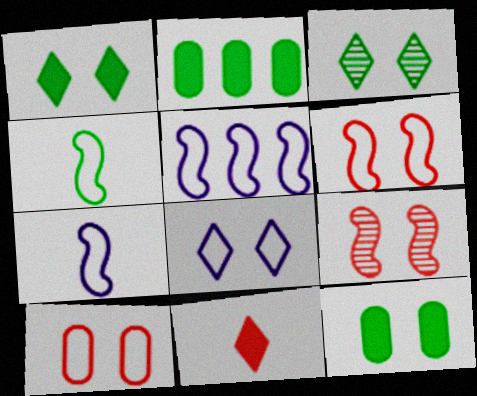[[2, 3, 4], 
[4, 5, 6], 
[8, 9, 12]]